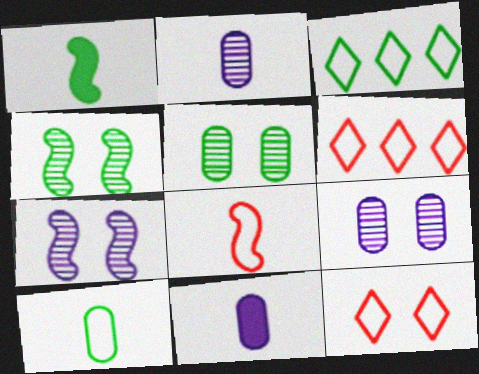[[1, 3, 5], 
[1, 6, 9], 
[4, 6, 11]]